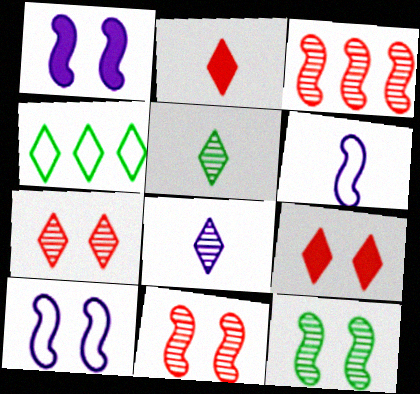[[4, 8, 9]]